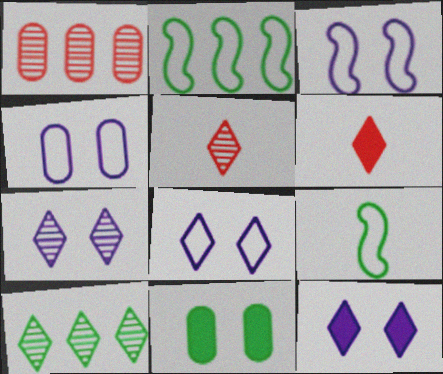[[1, 9, 12], 
[3, 4, 8], 
[5, 7, 10], 
[6, 8, 10], 
[7, 8, 12], 
[9, 10, 11]]